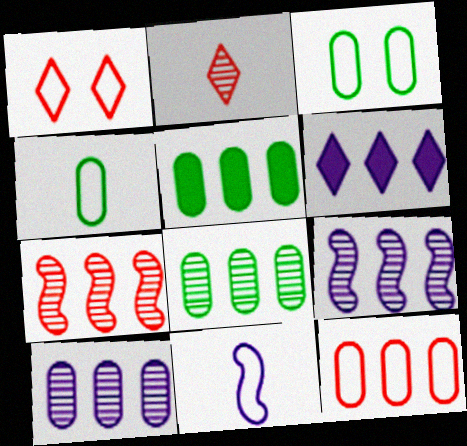[[5, 10, 12]]